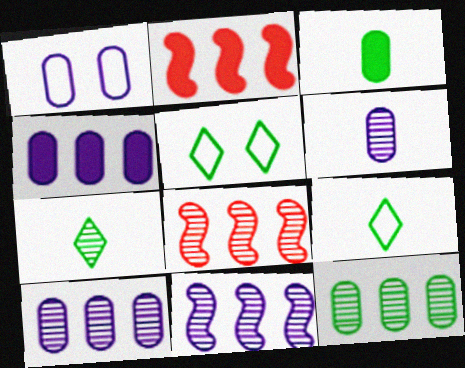[[1, 2, 7], 
[1, 4, 6], 
[2, 5, 6]]